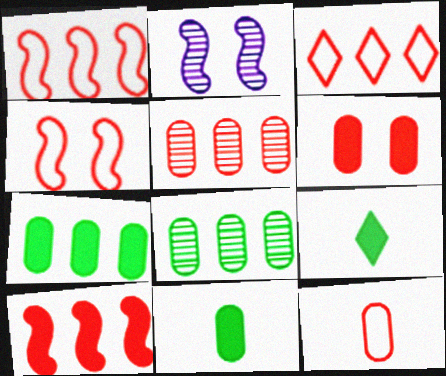[[2, 3, 11], 
[3, 4, 12], 
[3, 5, 10], 
[5, 6, 12]]